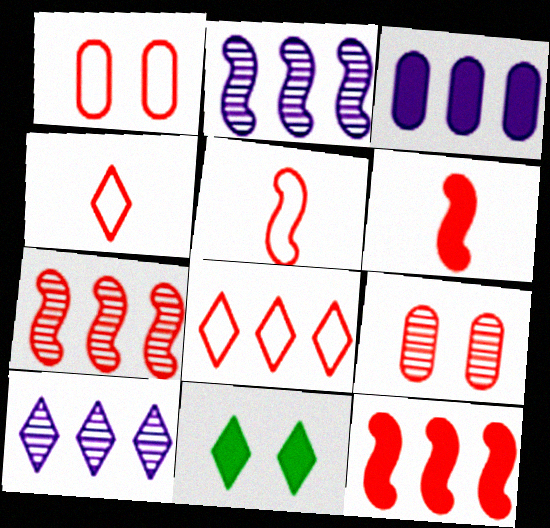[[1, 5, 8], 
[3, 6, 11], 
[4, 9, 12], 
[4, 10, 11], 
[6, 8, 9]]